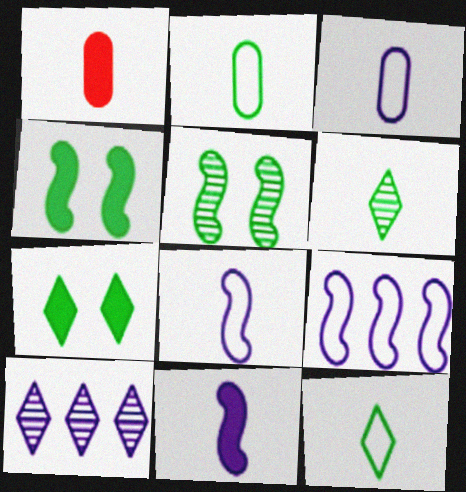[[1, 6, 8]]